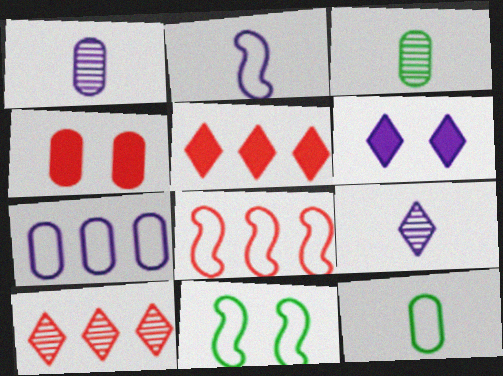[[1, 5, 11], 
[2, 8, 11], 
[3, 4, 7], 
[3, 6, 8]]